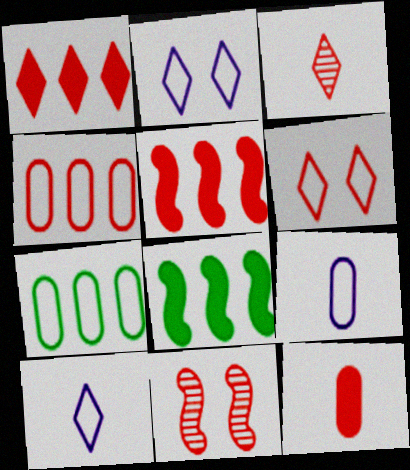[[1, 3, 6]]